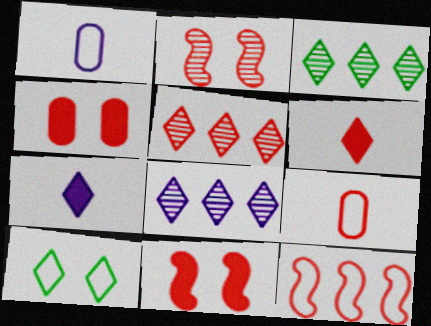[[1, 3, 11], 
[1, 10, 12], 
[3, 5, 8], 
[5, 7, 10], 
[5, 9, 11], 
[6, 8, 10]]